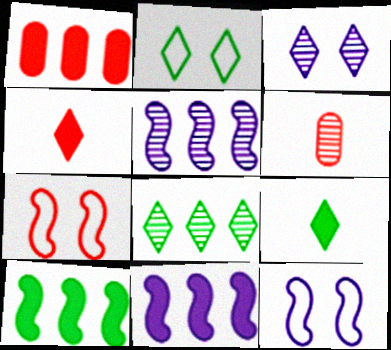[[2, 6, 11], 
[2, 8, 9]]